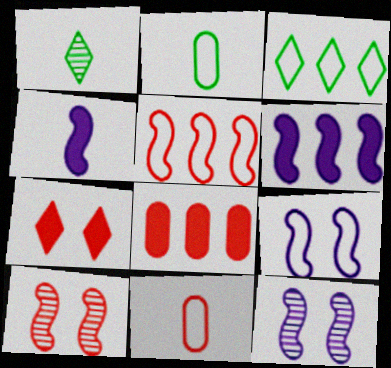[[1, 4, 11], 
[1, 8, 9], 
[3, 9, 11]]